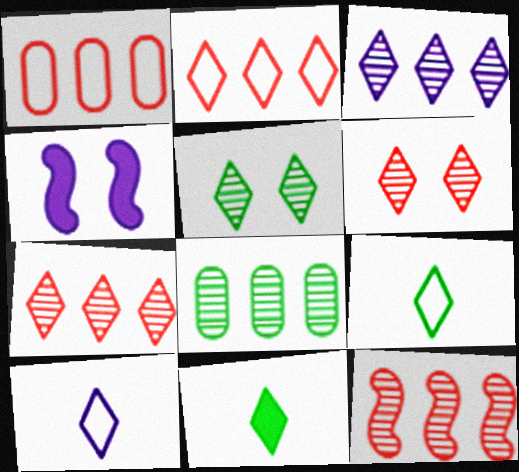[[3, 8, 12]]